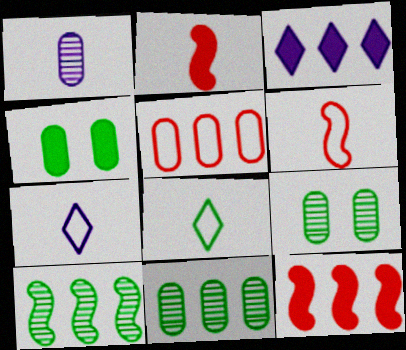[[1, 2, 8], 
[1, 4, 5], 
[2, 3, 4], 
[3, 5, 10], 
[3, 6, 9], 
[4, 8, 10], 
[7, 9, 12]]